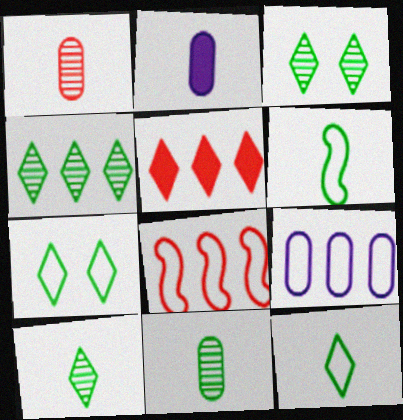[[2, 3, 8], 
[3, 4, 10]]